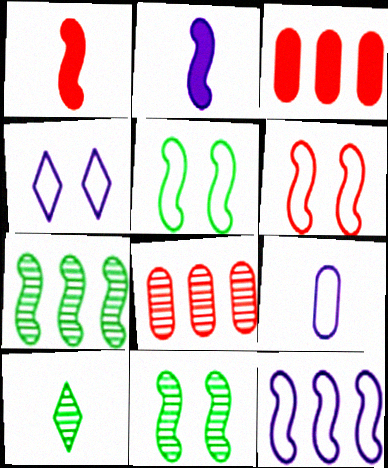[[1, 9, 10], 
[1, 11, 12], 
[2, 6, 7], 
[4, 9, 12]]